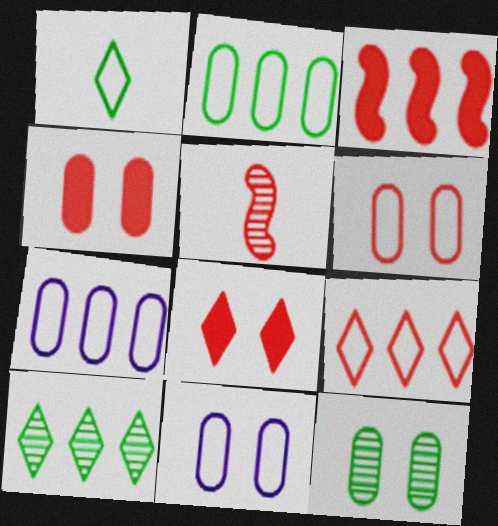[[3, 7, 10], 
[4, 5, 9], 
[4, 11, 12]]